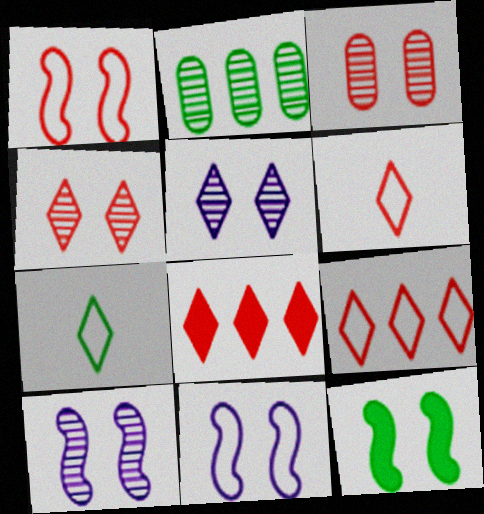[[1, 10, 12], 
[2, 7, 12], 
[4, 6, 8], 
[5, 7, 8]]